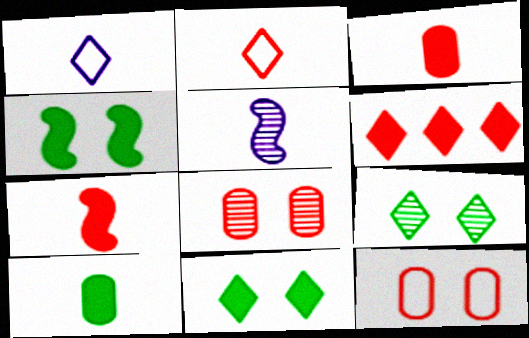[[1, 6, 9], 
[2, 5, 10]]